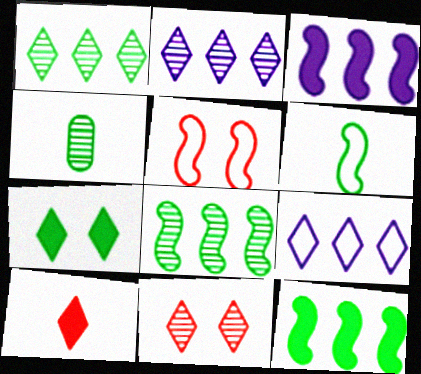[]